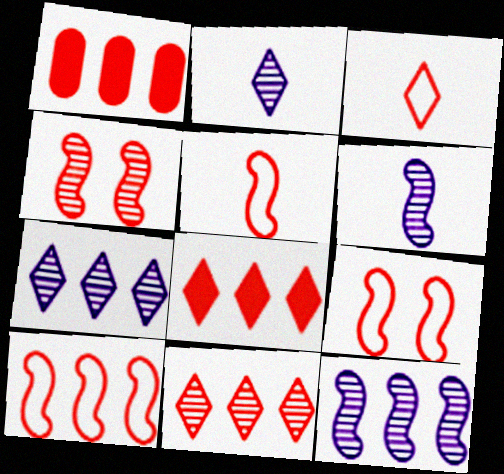[[1, 3, 4], 
[1, 10, 11], 
[5, 9, 10]]